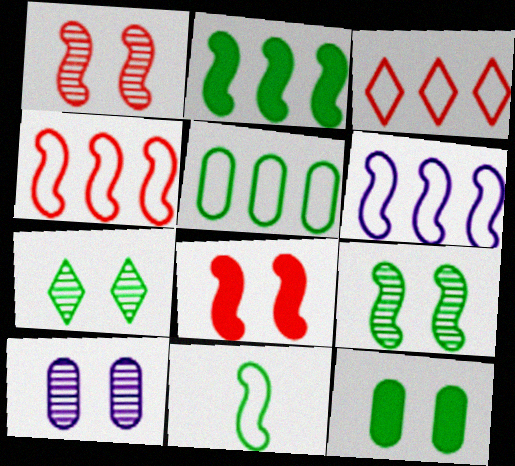[[1, 7, 10], 
[2, 9, 11], 
[3, 5, 6]]